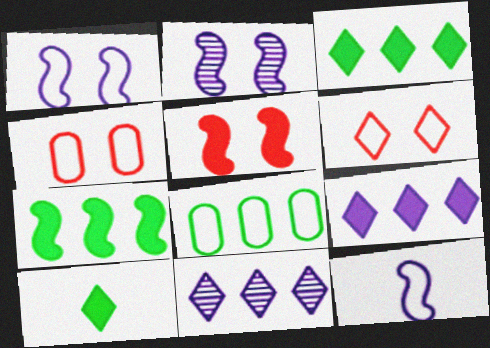[[6, 8, 12], 
[6, 10, 11]]